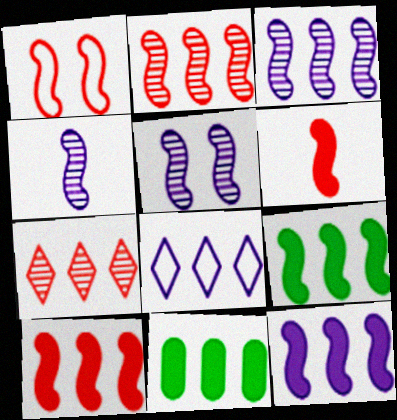[[1, 2, 6], 
[1, 4, 9], 
[2, 8, 11], 
[3, 4, 5], 
[9, 10, 12]]